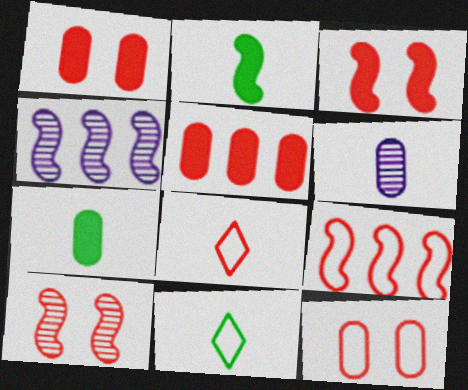[[1, 4, 11], 
[2, 6, 8], 
[5, 8, 10], 
[8, 9, 12]]